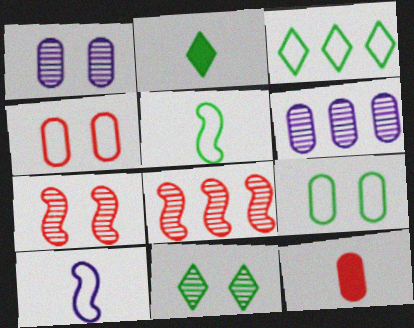[[1, 7, 11], 
[2, 3, 11], 
[3, 4, 10], 
[3, 5, 9], 
[6, 9, 12]]